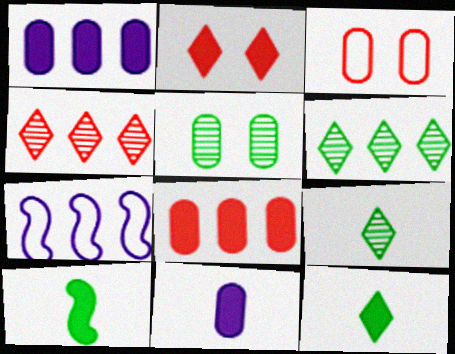[[1, 2, 10], 
[6, 7, 8]]